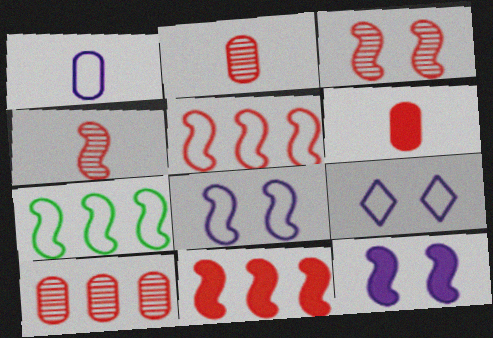[[4, 7, 12]]